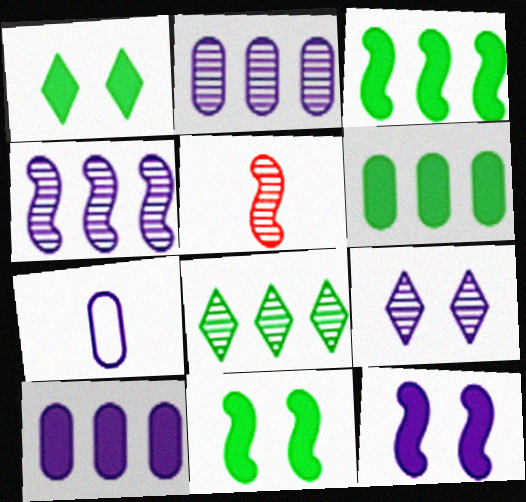[]